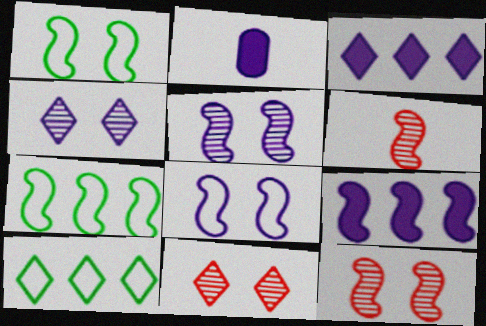[[1, 6, 9], 
[2, 7, 11], 
[2, 10, 12]]